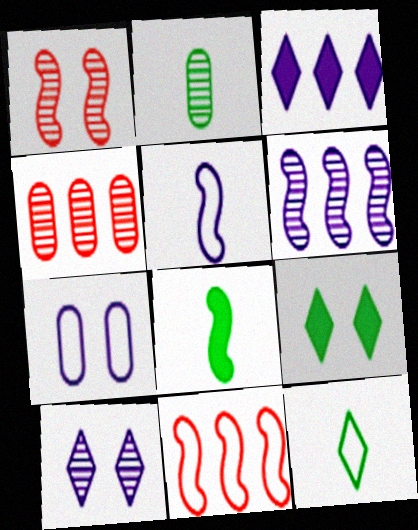[[1, 7, 9], 
[2, 8, 12], 
[4, 5, 9], 
[7, 11, 12]]